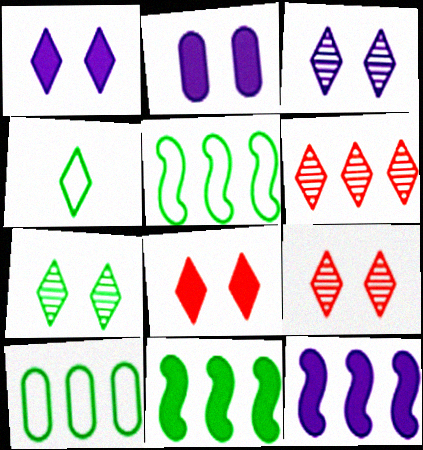[[1, 4, 6], 
[3, 7, 9], 
[6, 10, 12]]